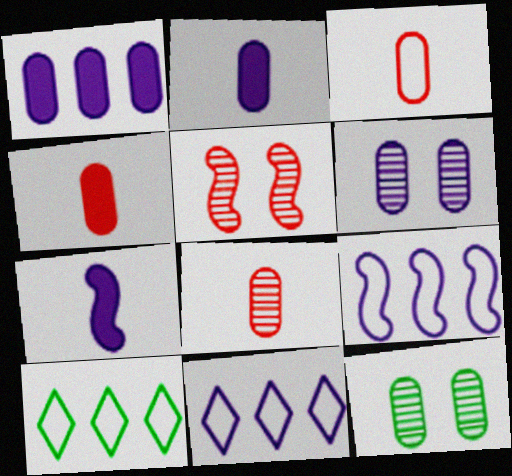[[1, 3, 12], 
[2, 5, 10], 
[3, 4, 8], 
[6, 7, 11]]